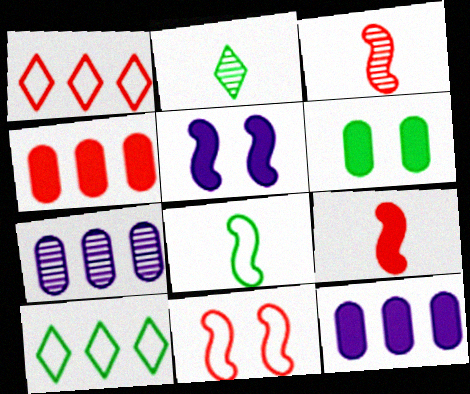[[2, 11, 12]]